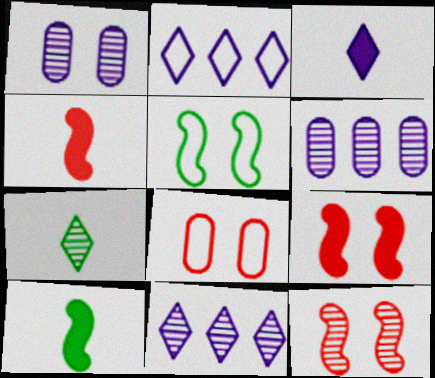[[6, 7, 12], 
[8, 10, 11]]